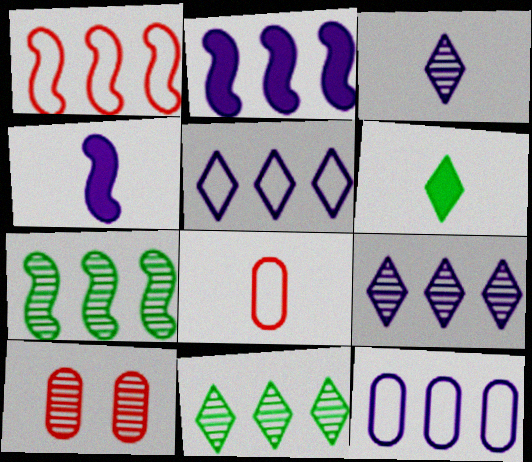[[1, 2, 7], 
[2, 9, 12], 
[3, 7, 10]]